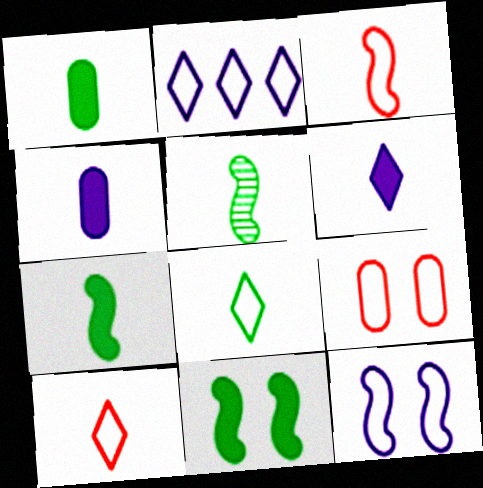[[1, 5, 8], 
[4, 5, 10]]